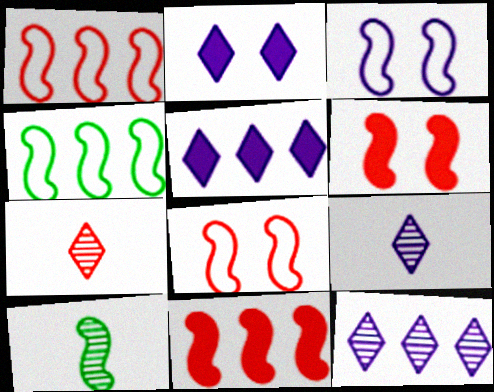[[3, 10, 11]]